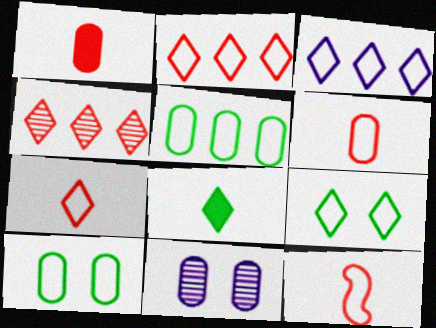[[1, 5, 11], 
[3, 7, 9], 
[3, 10, 12], 
[6, 7, 12]]